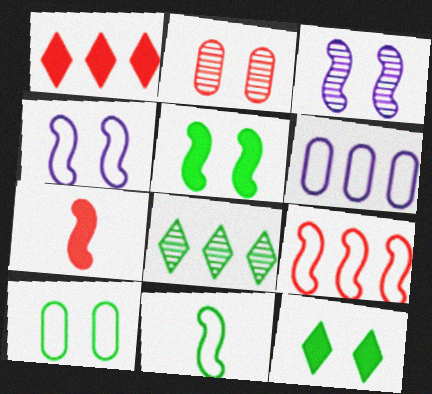[[2, 4, 12], 
[4, 9, 11]]